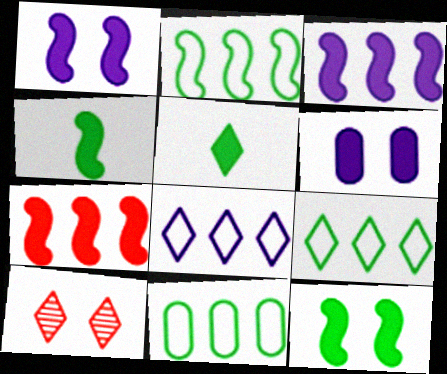[[1, 4, 7], 
[2, 9, 11], 
[5, 6, 7], 
[5, 8, 10]]